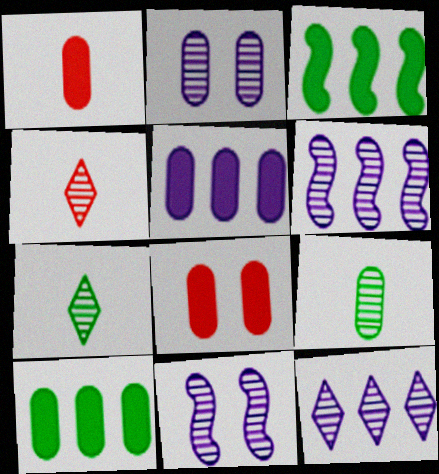[]